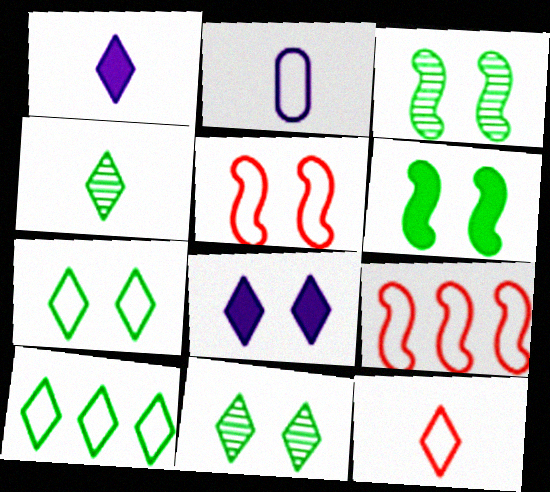[[1, 4, 12], 
[2, 5, 10], 
[2, 7, 9]]